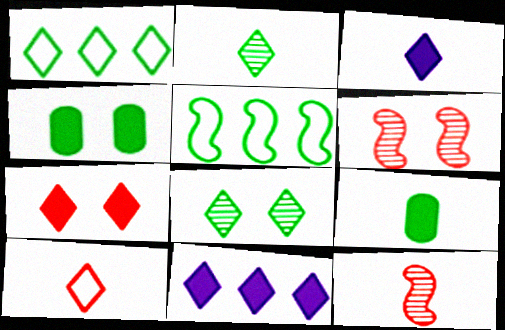[[2, 3, 10], 
[2, 4, 5], 
[5, 8, 9], 
[8, 10, 11]]